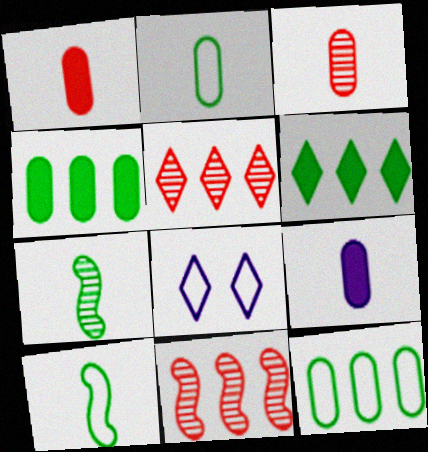[[2, 3, 9]]